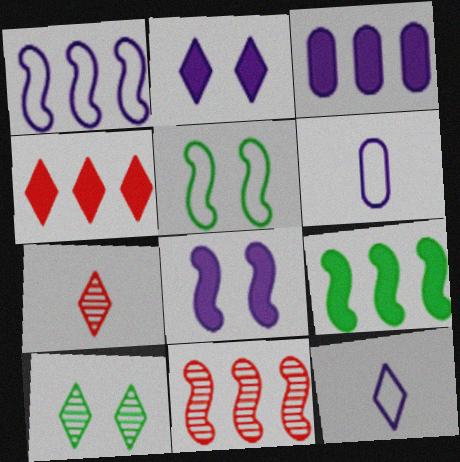[[1, 9, 11], 
[3, 4, 9], 
[3, 5, 7], 
[4, 10, 12]]